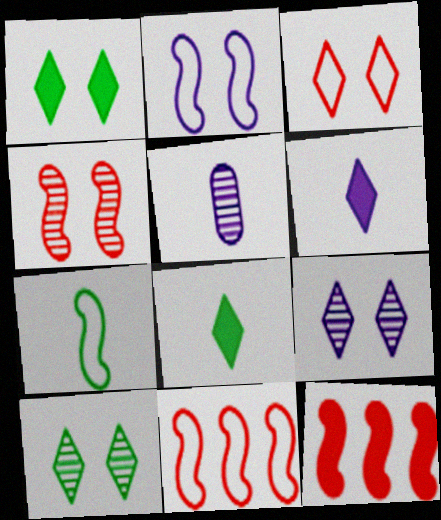[[1, 3, 9], 
[1, 5, 11], 
[2, 7, 11]]